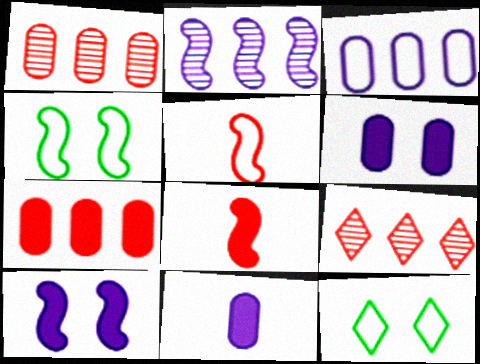[[2, 4, 8], 
[3, 5, 12], 
[4, 9, 11]]